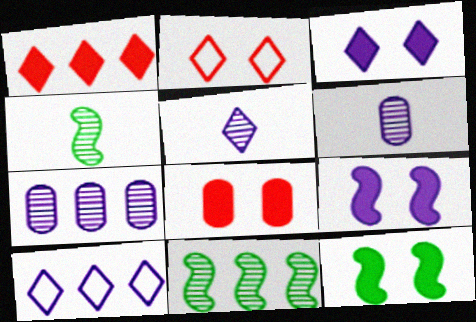[[3, 5, 10], 
[3, 8, 12], 
[4, 8, 10], 
[6, 9, 10]]